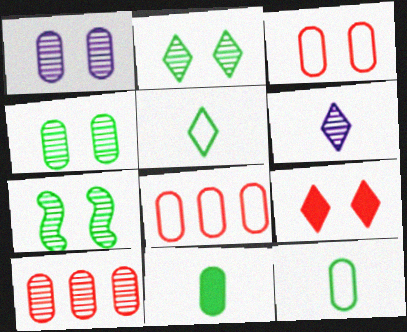[[1, 8, 11], 
[2, 4, 7], 
[6, 7, 10]]